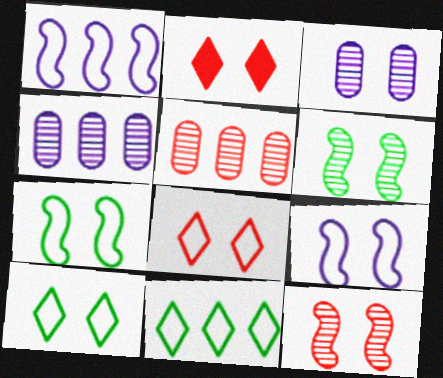[[2, 3, 7]]